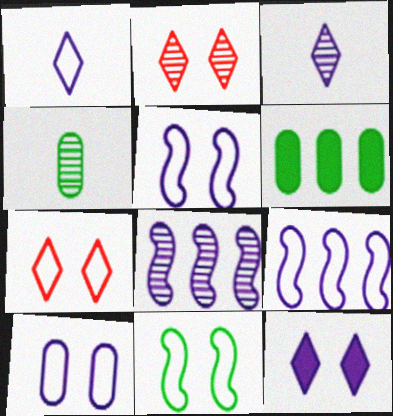[[1, 9, 10], 
[2, 4, 8], 
[7, 10, 11]]